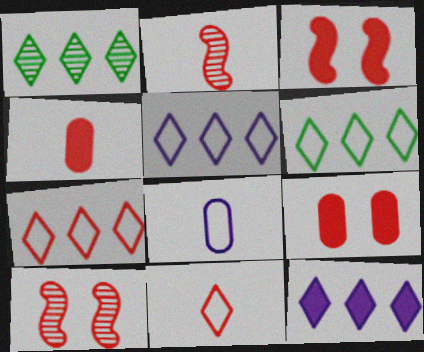[[1, 3, 8], 
[1, 7, 12], 
[2, 4, 11], 
[2, 7, 9], 
[4, 7, 10], 
[5, 6, 7]]